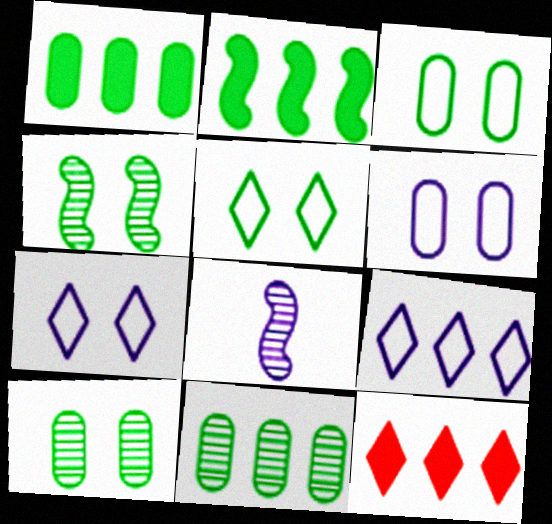[[3, 8, 12]]